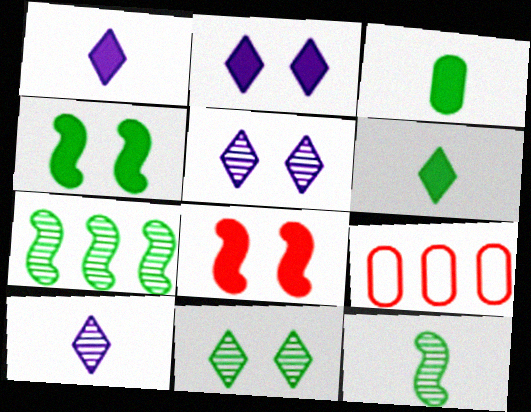[[2, 9, 12], 
[4, 9, 10]]